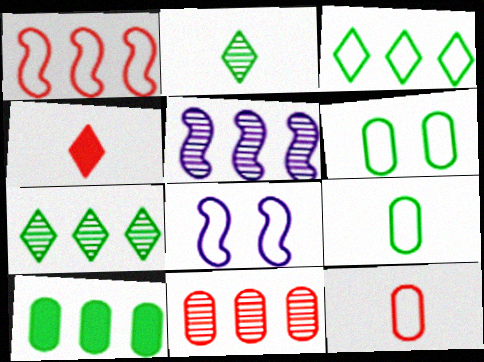[[3, 8, 12], 
[4, 5, 6], 
[5, 7, 11]]